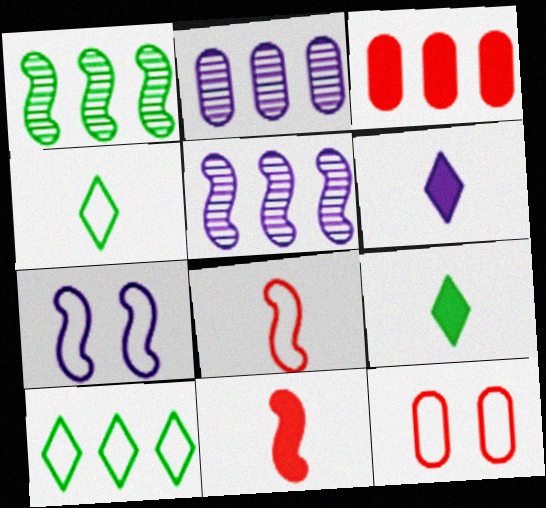[[1, 6, 12], 
[1, 7, 11], 
[2, 6, 7], 
[3, 5, 10], 
[5, 9, 12]]